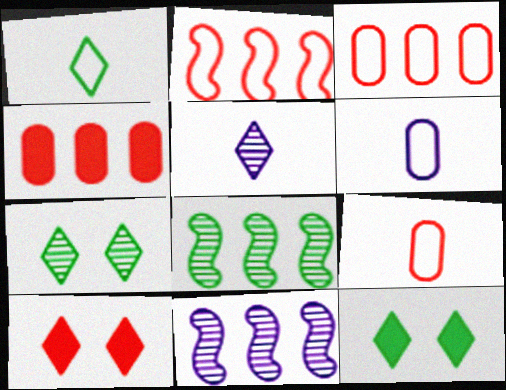[[6, 8, 10], 
[9, 11, 12]]